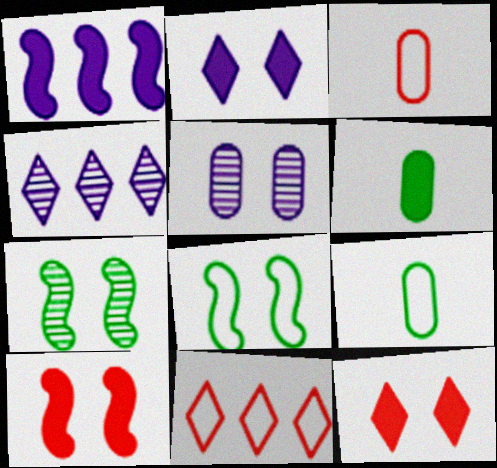[[1, 6, 12], 
[4, 9, 10], 
[5, 8, 12]]